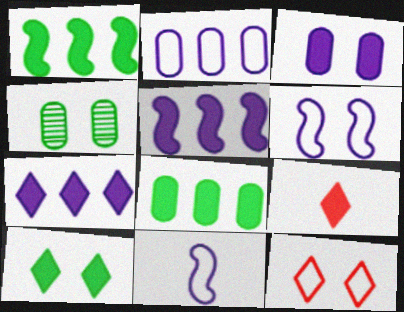[[1, 3, 9], 
[7, 9, 10]]